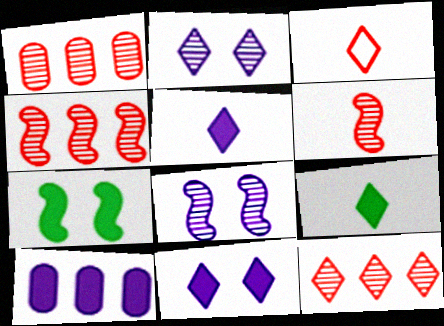[[1, 4, 12]]